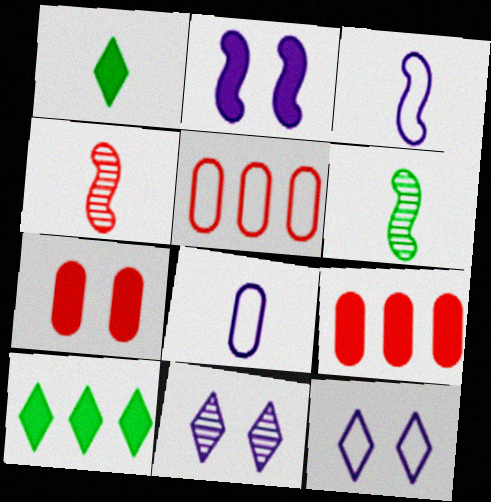[[1, 2, 9], 
[1, 4, 8], 
[6, 9, 12]]